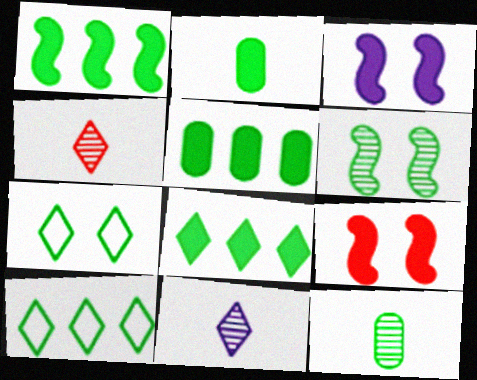[[1, 5, 8], 
[1, 7, 12], 
[2, 6, 10]]